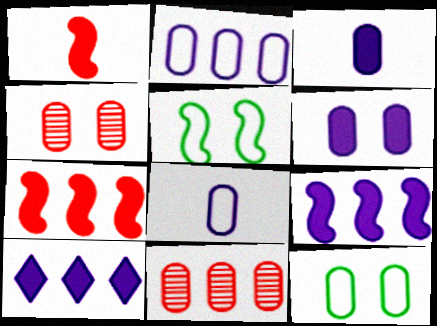[[3, 11, 12], 
[4, 6, 12]]